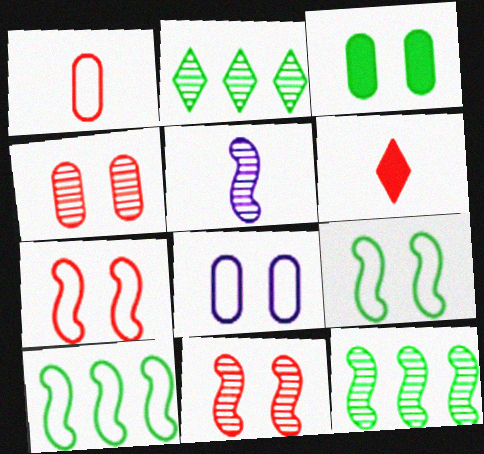[[2, 4, 5], 
[3, 4, 8], 
[5, 11, 12], 
[6, 8, 12]]